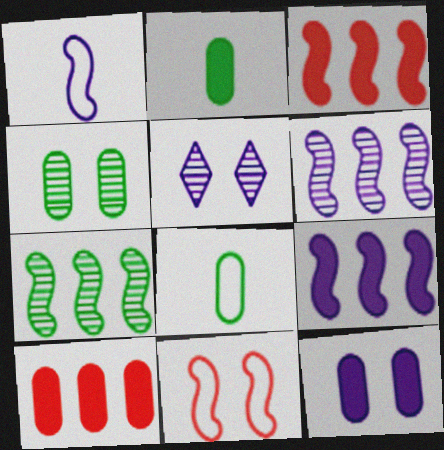[[2, 10, 12], 
[3, 5, 8]]